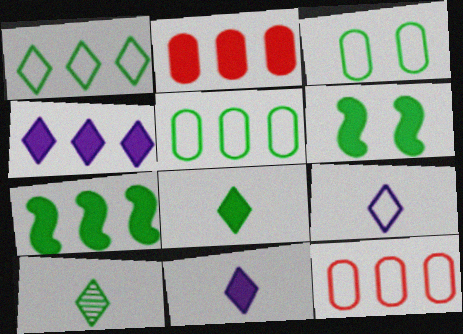[[2, 4, 7], 
[2, 6, 11], 
[3, 7, 10], 
[5, 6, 10]]